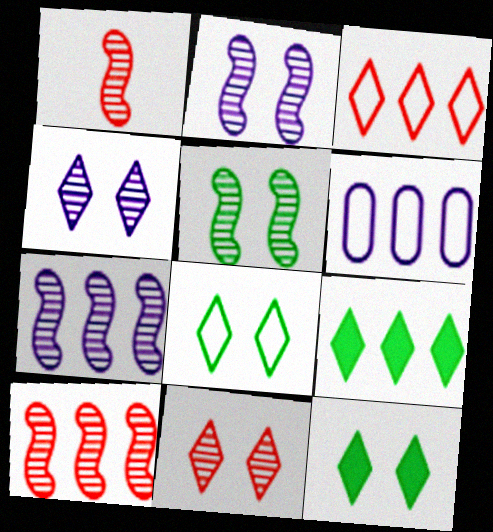[[1, 5, 7], 
[1, 6, 12], 
[6, 9, 10]]